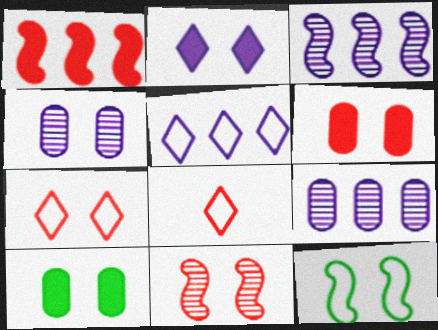[[3, 8, 10], 
[6, 7, 11]]